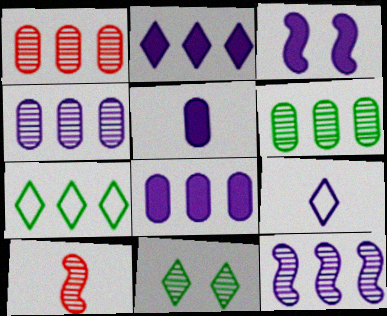[[1, 4, 6], 
[2, 3, 5], 
[3, 4, 9], 
[4, 10, 11]]